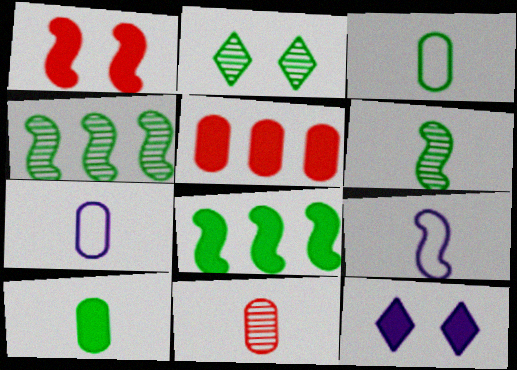[[1, 4, 9], 
[2, 3, 8], 
[2, 5, 9], 
[7, 10, 11]]